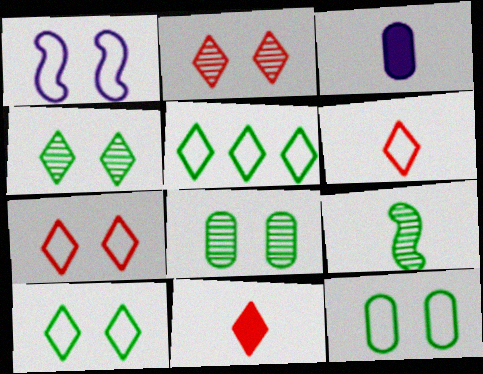[[1, 7, 12], 
[3, 6, 9]]